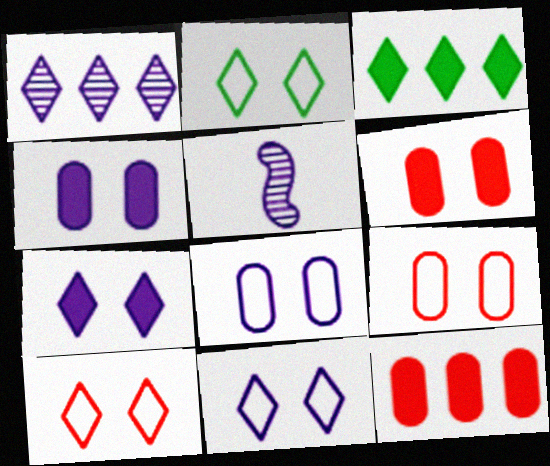[[2, 5, 12], 
[2, 10, 11], 
[3, 5, 9]]